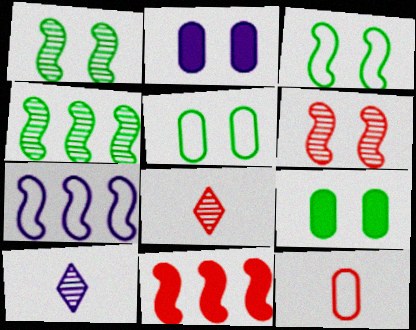[[2, 7, 10], 
[4, 7, 11], 
[5, 10, 11], 
[7, 8, 9]]